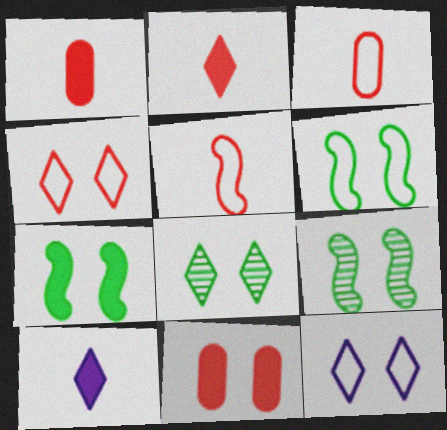[[6, 7, 9], 
[9, 11, 12]]